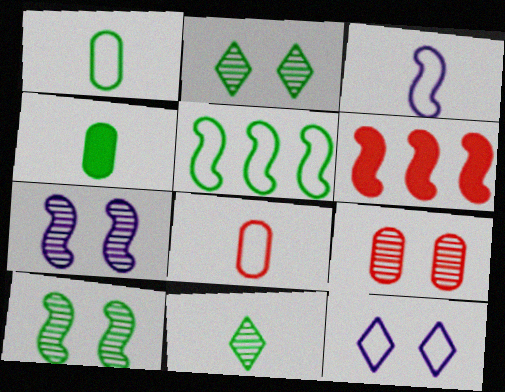[[2, 4, 5], 
[2, 7, 9], 
[3, 6, 10], 
[5, 8, 12]]